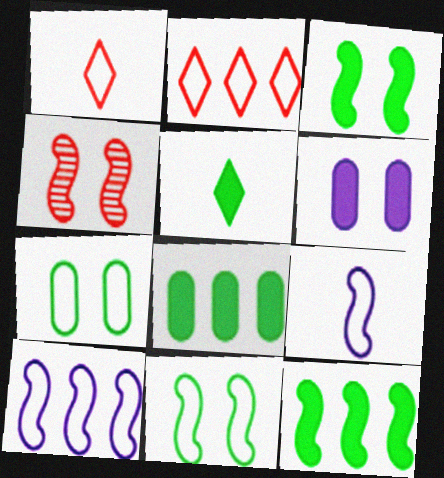[[1, 7, 10], 
[2, 7, 9], 
[3, 5, 8], 
[4, 9, 12]]